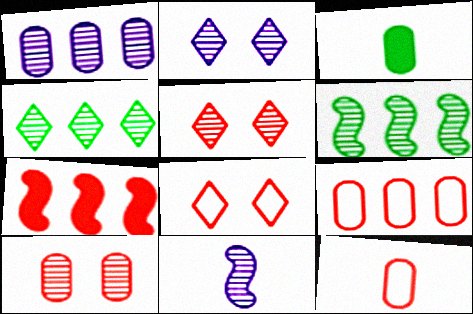[[1, 2, 11], 
[4, 10, 11], 
[5, 7, 12]]